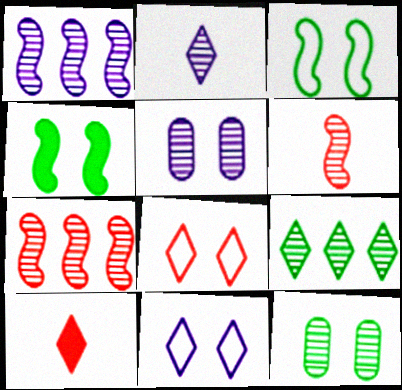[[1, 2, 5], 
[2, 7, 12], 
[4, 5, 8], 
[5, 6, 9], 
[9, 10, 11]]